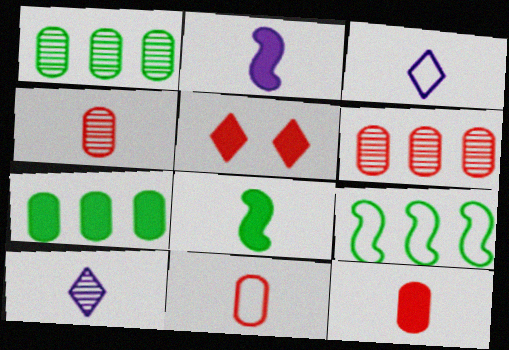[[2, 5, 7], 
[3, 4, 8], 
[4, 11, 12], 
[8, 10, 11]]